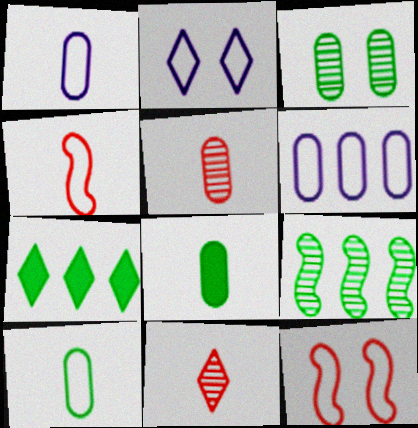[[1, 5, 8], 
[2, 7, 11]]